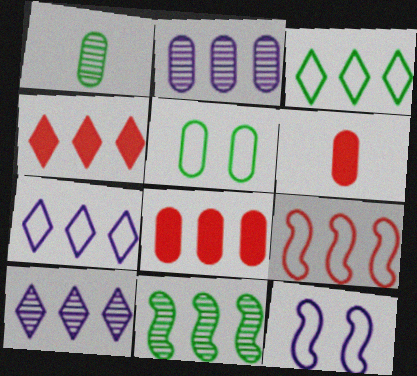[[1, 4, 12], 
[2, 5, 6], 
[3, 4, 10], 
[7, 8, 11]]